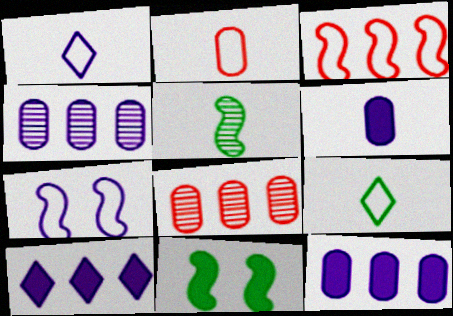[[1, 8, 11]]